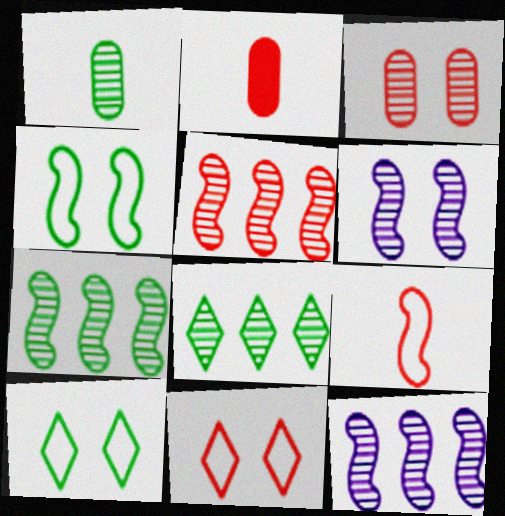[[2, 5, 11], 
[2, 10, 12], 
[5, 7, 12]]